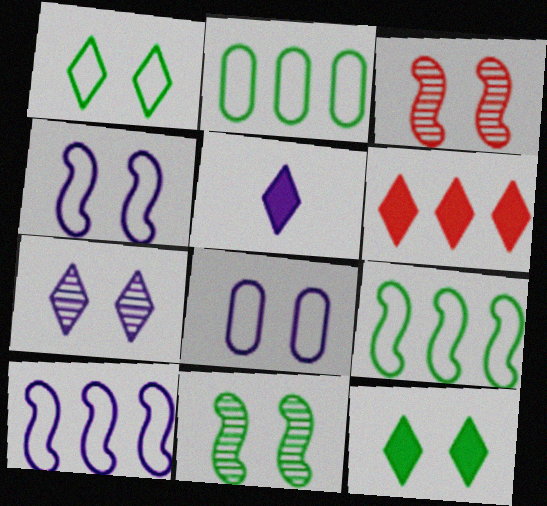[[2, 3, 5], 
[3, 8, 12], 
[5, 6, 12]]